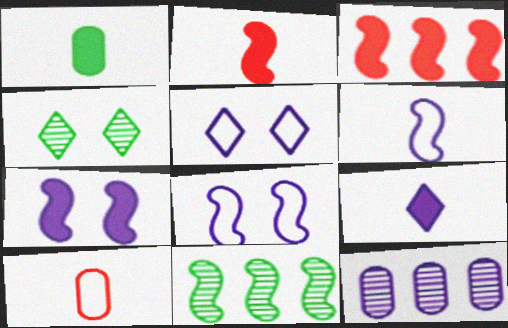[[1, 2, 9], 
[2, 8, 11], 
[8, 9, 12]]